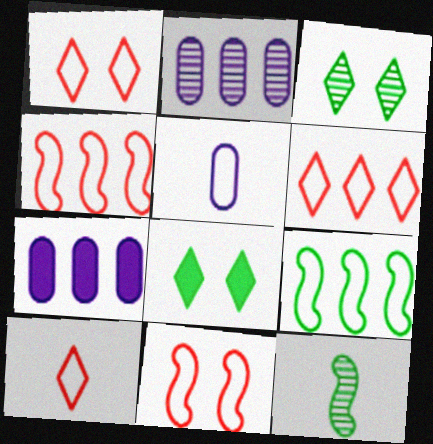[[1, 5, 9], 
[1, 6, 10], 
[1, 7, 12]]